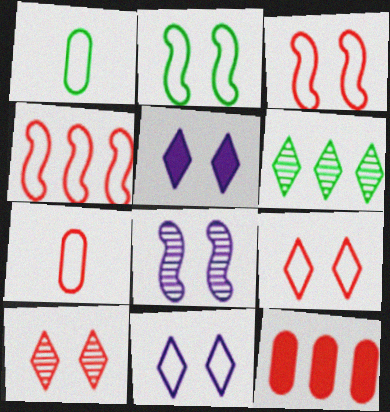[[1, 4, 11], 
[4, 7, 9]]